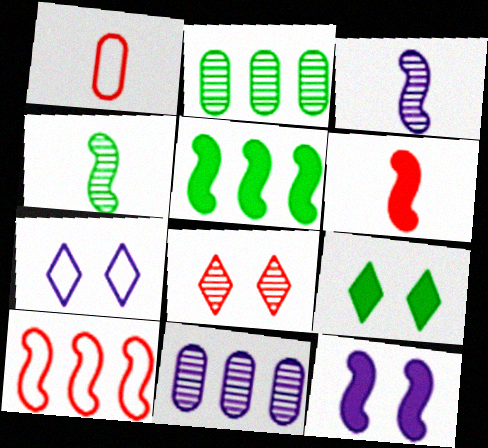[[2, 3, 8], 
[2, 6, 7], 
[4, 8, 11], 
[4, 10, 12], 
[5, 6, 12], 
[7, 8, 9]]